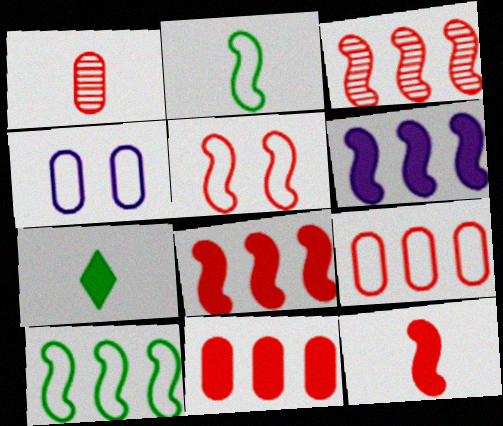[[3, 4, 7], 
[3, 5, 12], 
[3, 6, 10]]